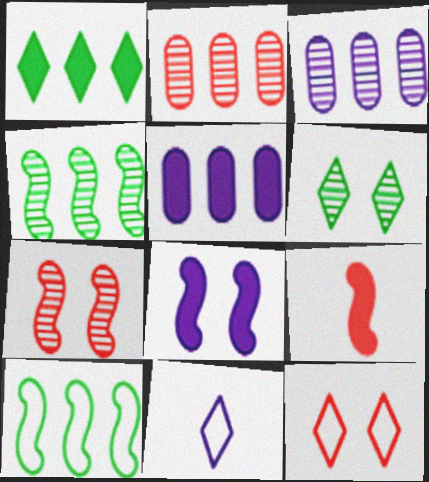[[2, 9, 12], 
[3, 8, 11]]